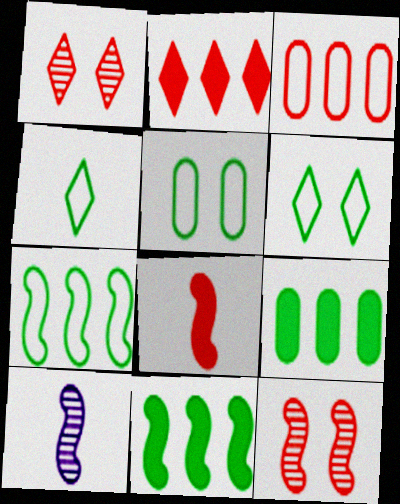[[1, 3, 8], 
[2, 5, 10], 
[4, 5, 7]]